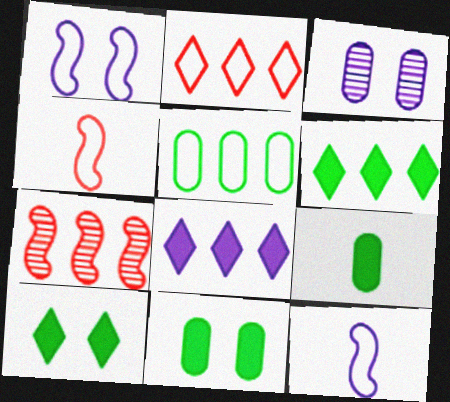[[3, 4, 6], 
[3, 8, 12], 
[5, 7, 8]]